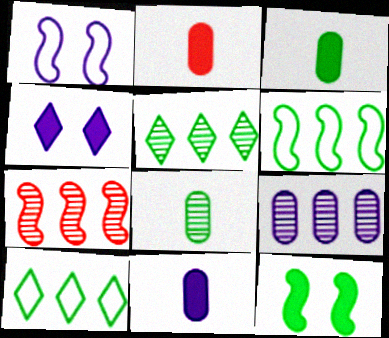[[1, 2, 5], 
[2, 3, 11], 
[5, 7, 9], 
[8, 10, 12]]